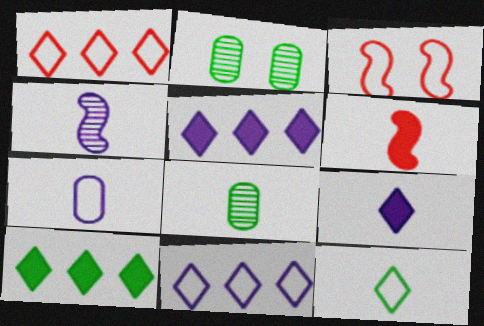[[2, 6, 11], 
[3, 5, 8], 
[4, 7, 9]]